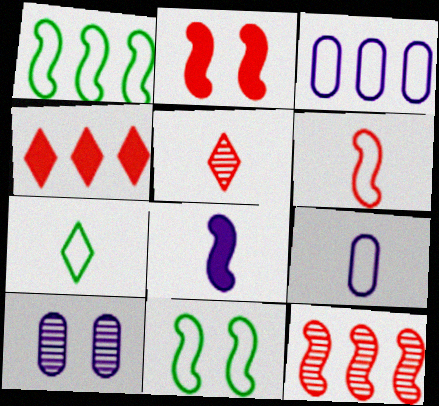[[2, 6, 12], 
[6, 7, 9], 
[8, 11, 12]]